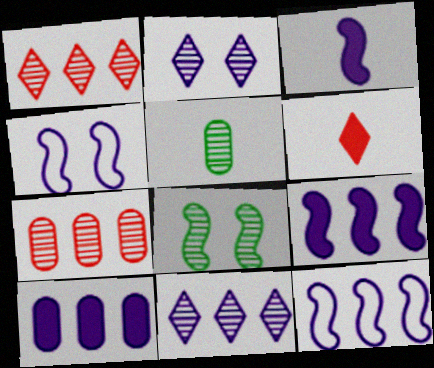[[10, 11, 12]]